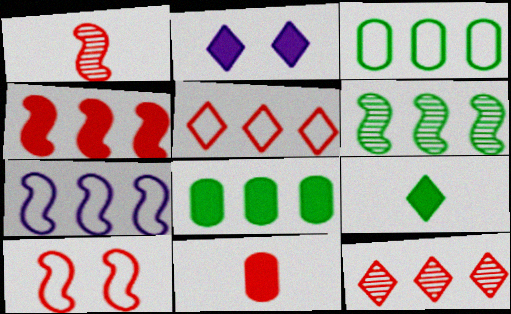[[1, 2, 3], 
[1, 4, 10], 
[3, 5, 7], 
[4, 6, 7], 
[7, 8, 12], 
[10, 11, 12]]